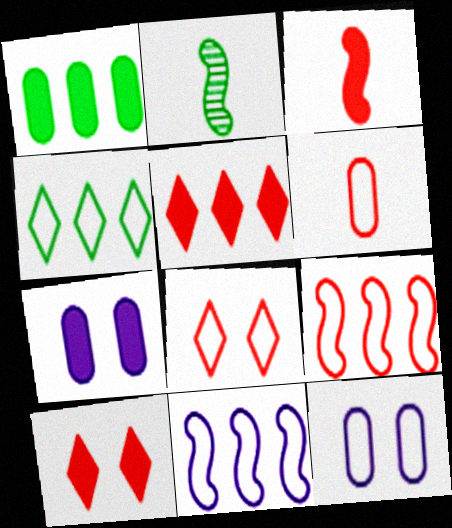[[2, 5, 12], 
[6, 8, 9]]